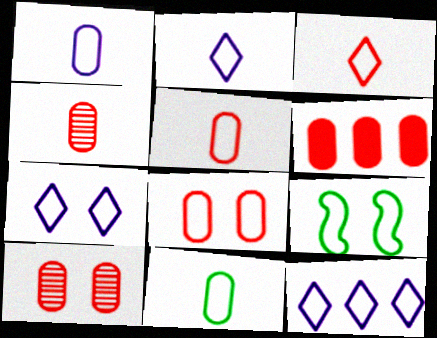[[1, 5, 11], 
[2, 7, 12], 
[4, 6, 8], 
[5, 6, 10], 
[5, 9, 12], 
[7, 8, 9]]